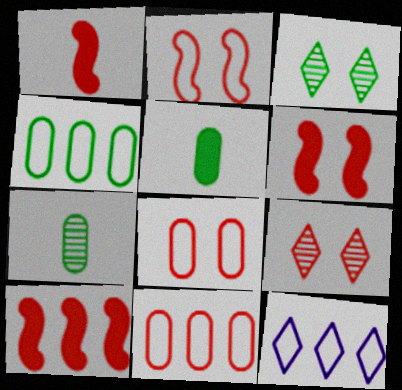[[1, 6, 10], 
[1, 9, 11], 
[6, 7, 12], 
[6, 8, 9]]